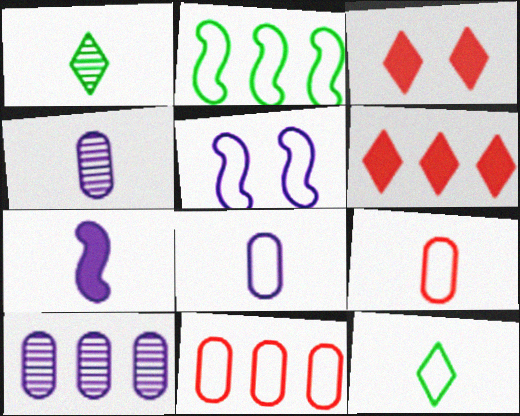[[1, 7, 9], 
[2, 3, 4], 
[2, 6, 10], 
[5, 11, 12]]